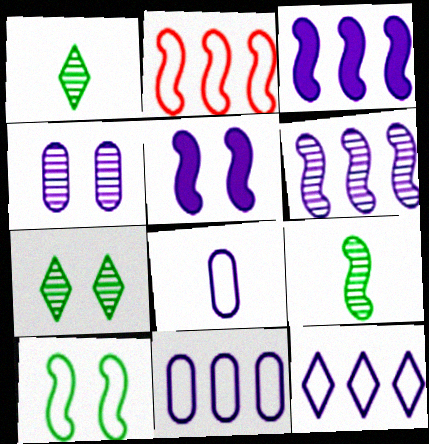[[2, 5, 9]]